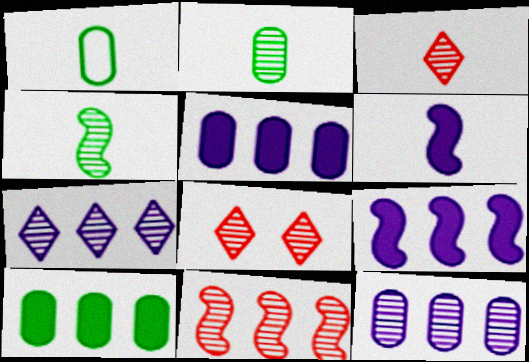[[1, 3, 6], 
[1, 8, 9], 
[4, 8, 12]]